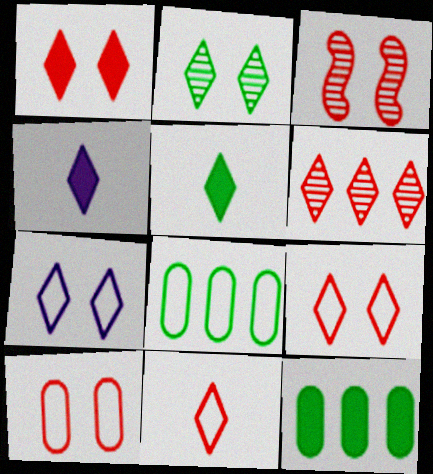[[1, 2, 7], 
[1, 3, 10], 
[1, 6, 11], 
[3, 4, 8], 
[5, 6, 7]]